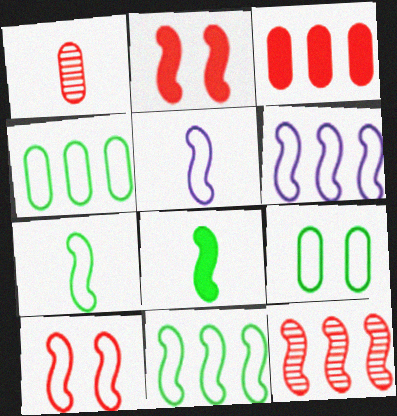[[5, 10, 11], 
[6, 7, 10]]